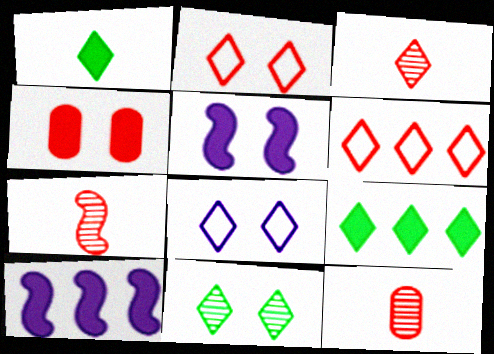[[1, 4, 10], 
[3, 7, 12], 
[3, 8, 9], 
[4, 6, 7]]